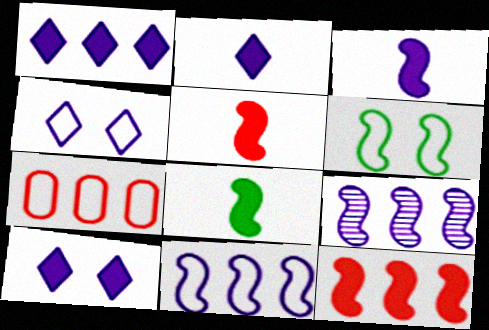[[1, 2, 10], 
[3, 5, 8], 
[5, 6, 9]]